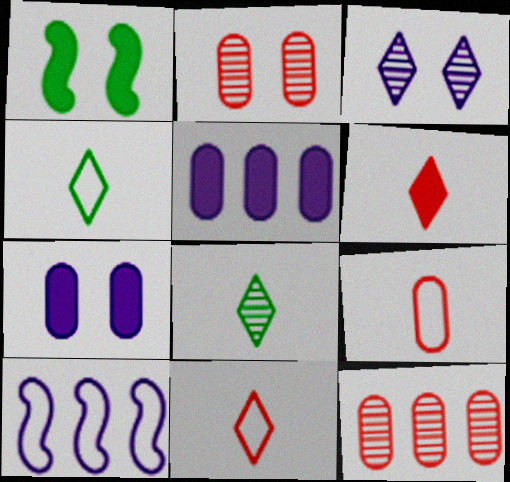[[1, 5, 6]]